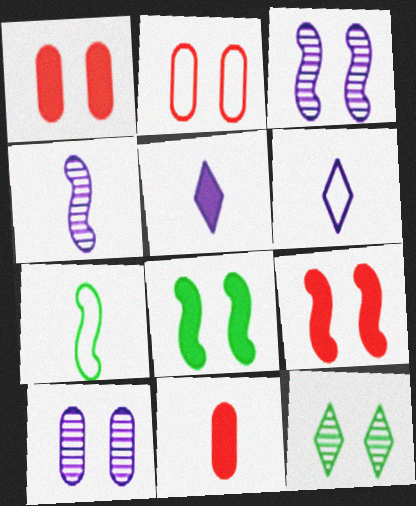[]